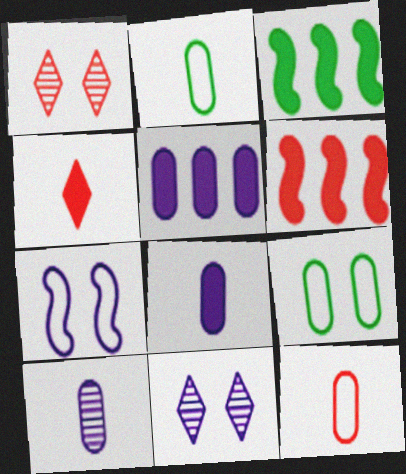[[1, 6, 12], 
[2, 6, 11], 
[3, 11, 12]]